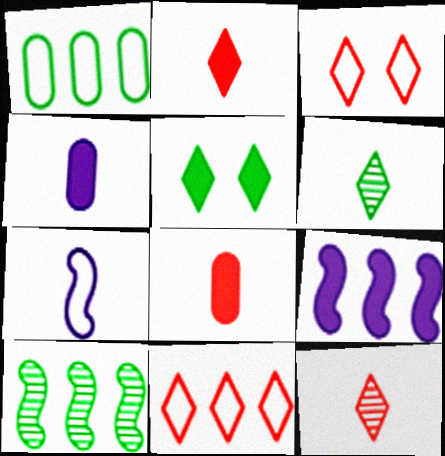[[1, 3, 7], 
[3, 4, 10], 
[5, 8, 9], 
[6, 7, 8]]